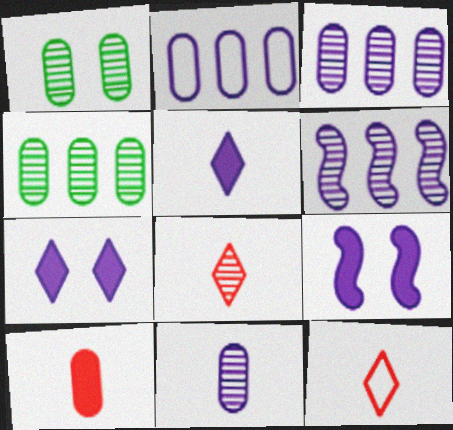[[1, 2, 10], 
[1, 6, 8], 
[4, 9, 12]]